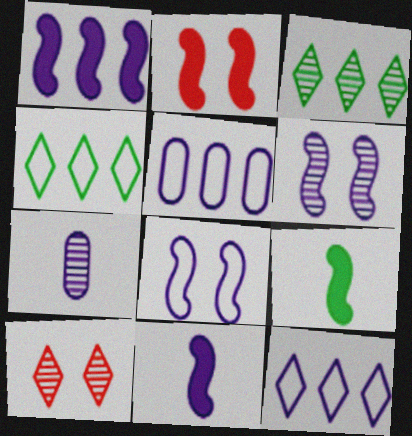[[1, 2, 9], 
[2, 4, 7], 
[5, 9, 10]]